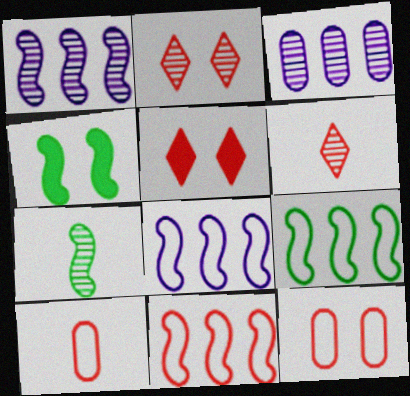[[2, 3, 7], 
[4, 7, 9], 
[8, 9, 11]]